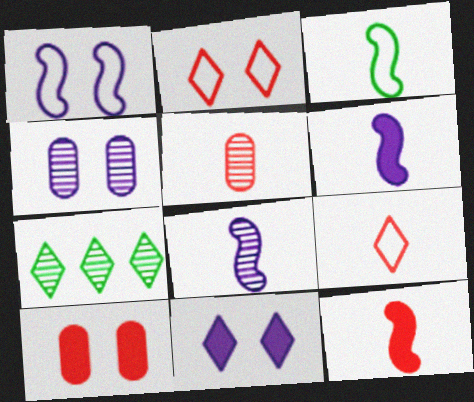[[1, 4, 11], 
[3, 8, 12], 
[5, 9, 12], 
[7, 9, 11]]